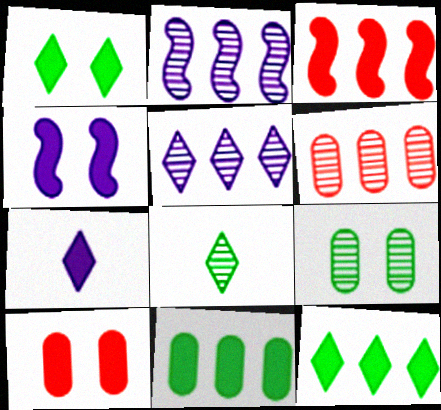[[1, 4, 10]]